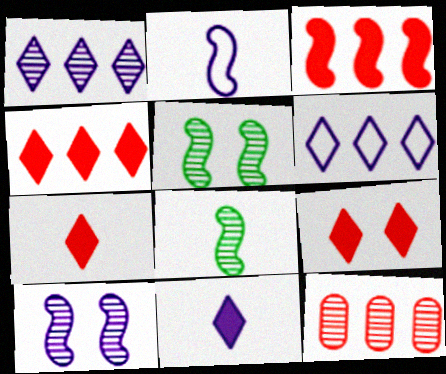[[2, 3, 5], 
[4, 7, 9]]